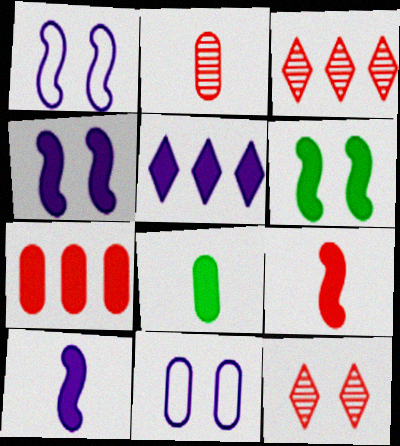[[1, 3, 8], 
[6, 11, 12]]